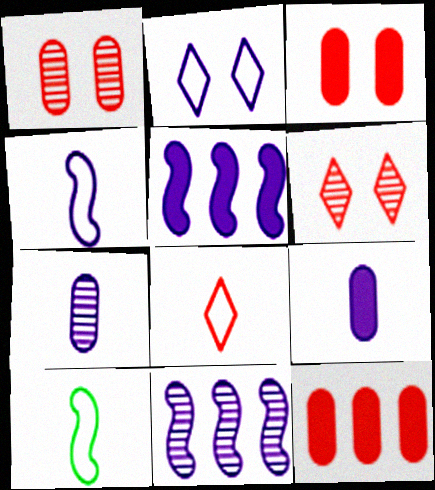[[2, 5, 7], 
[2, 9, 11]]